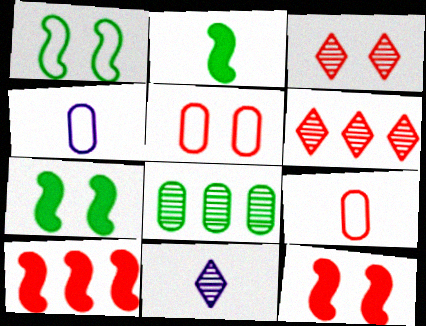[[2, 9, 11], 
[3, 5, 12], 
[3, 9, 10], 
[4, 6, 7], 
[6, 9, 12]]